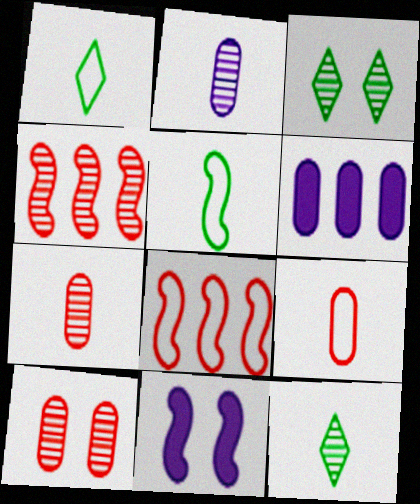[[2, 3, 4], 
[4, 5, 11]]